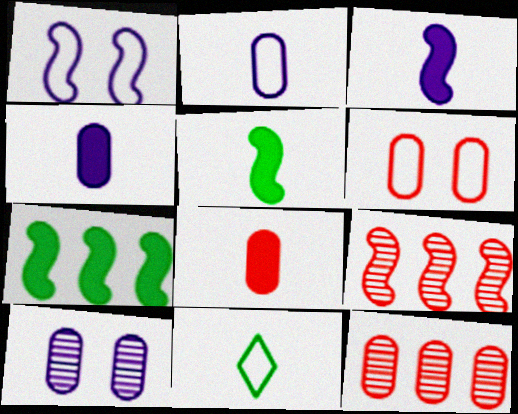[[1, 5, 9], 
[6, 8, 12]]